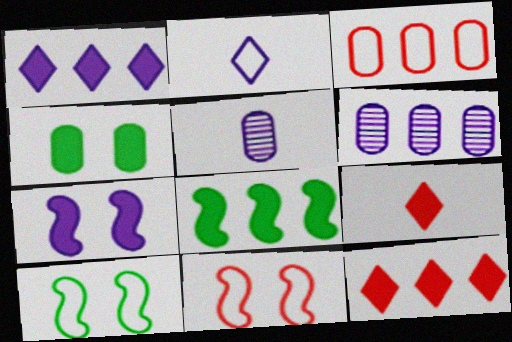[[2, 3, 10], 
[2, 6, 7], 
[3, 4, 5], 
[5, 10, 12], 
[6, 9, 10]]